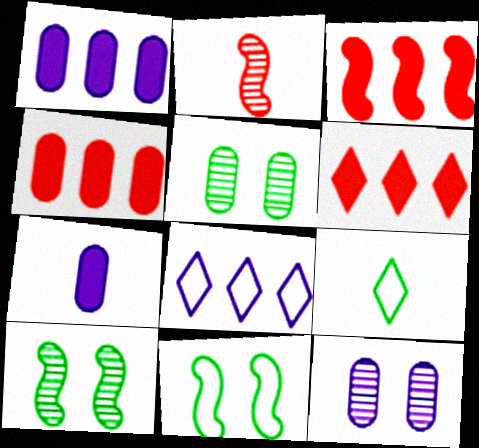[[2, 7, 9], 
[3, 4, 6], 
[3, 9, 12]]